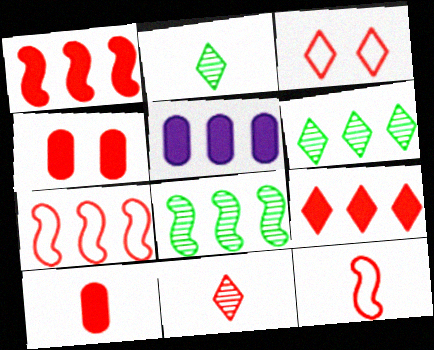[[3, 9, 11], 
[4, 7, 11], 
[5, 6, 7], 
[10, 11, 12]]